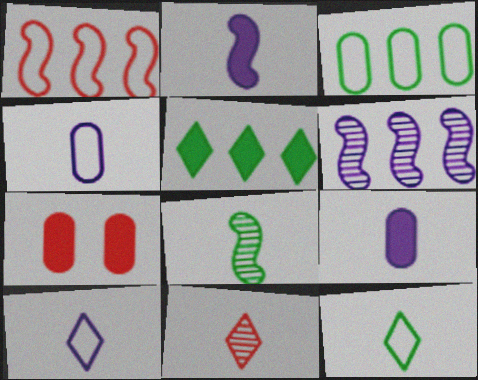[[1, 7, 11], 
[2, 5, 7], 
[6, 7, 12]]